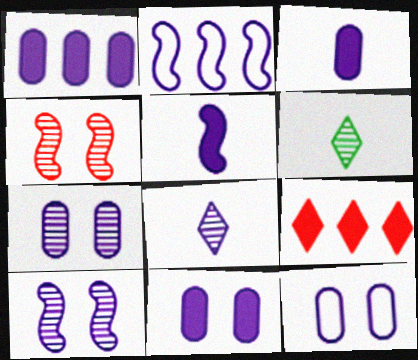[[1, 3, 11], 
[2, 5, 10], 
[2, 8, 11], 
[7, 11, 12]]